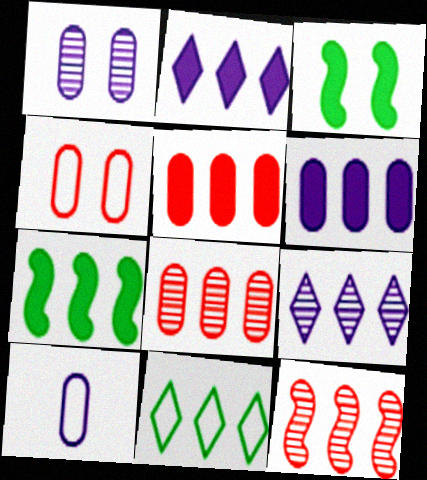[[1, 6, 10], 
[2, 5, 7], 
[6, 11, 12]]